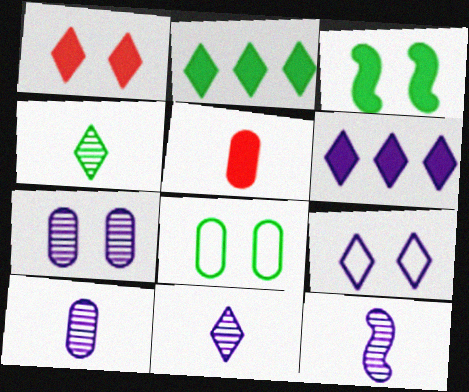[[3, 5, 6], 
[6, 9, 11], 
[10, 11, 12]]